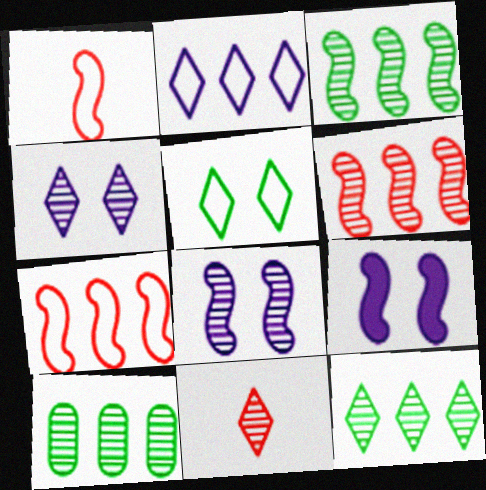[[1, 3, 9], 
[3, 10, 12], 
[4, 11, 12], 
[8, 10, 11]]